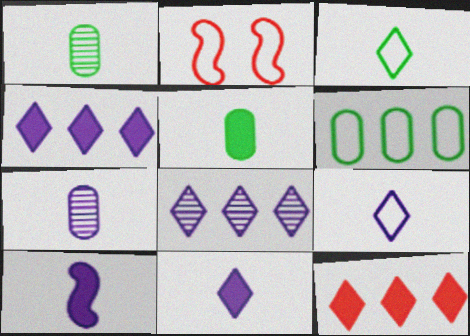[[1, 2, 4], 
[2, 5, 8], 
[2, 6, 9], 
[7, 9, 10]]